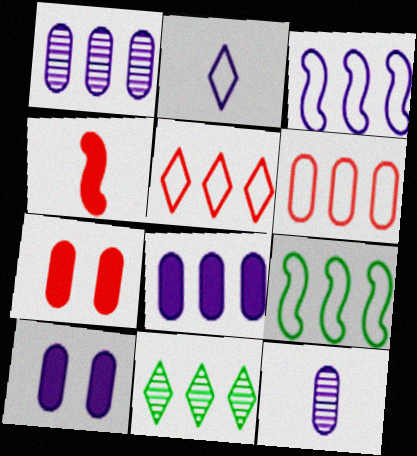[]